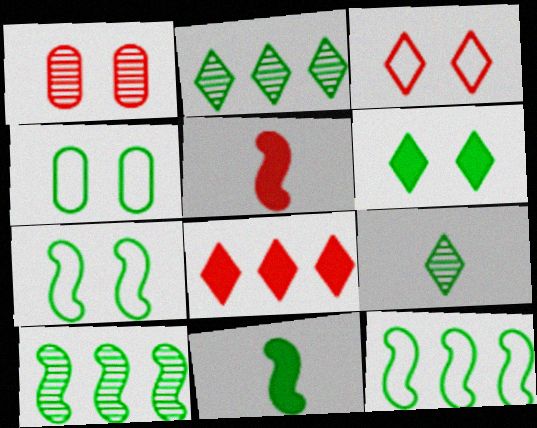[[2, 4, 11], 
[7, 10, 11]]